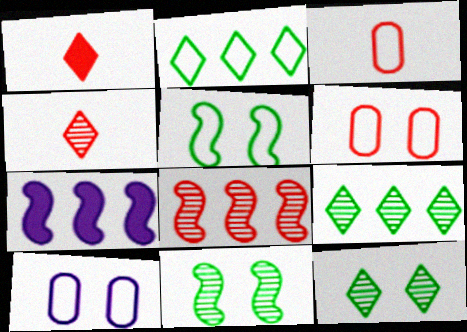[[1, 6, 8], 
[3, 7, 12]]